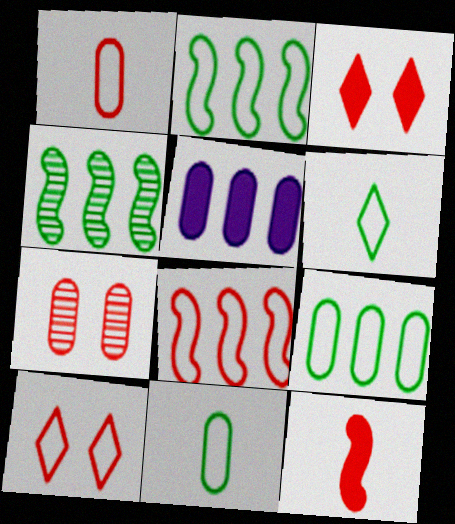[[1, 8, 10], 
[5, 7, 11]]